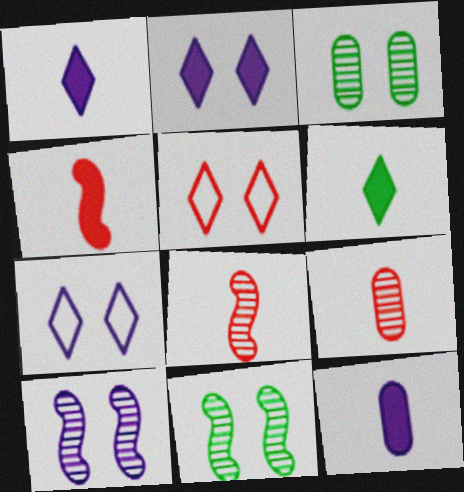[[4, 6, 12]]